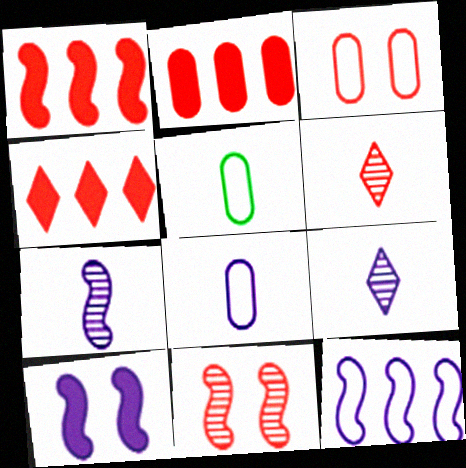[[1, 2, 4], 
[1, 3, 6], 
[7, 10, 12]]